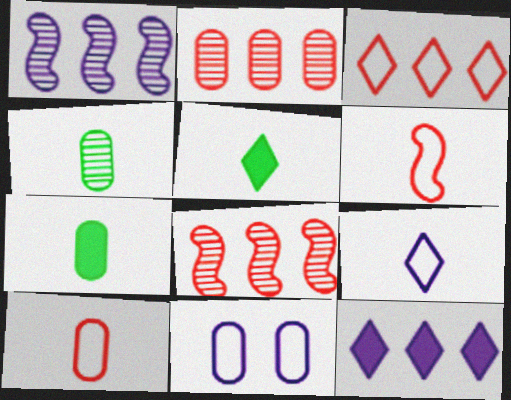[[2, 7, 11], 
[5, 8, 11]]